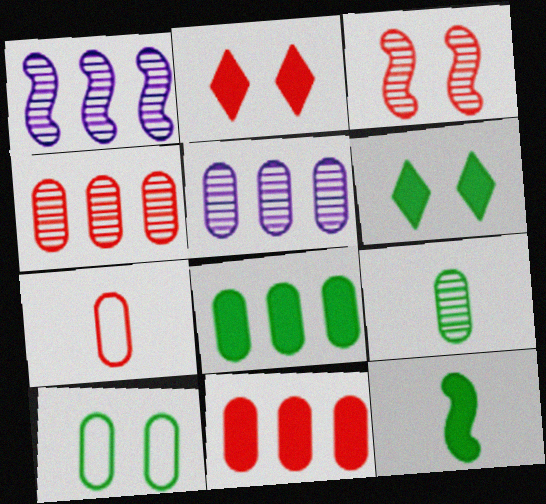[[1, 6, 7], 
[6, 8, 12], 
[8, 9, 10]]